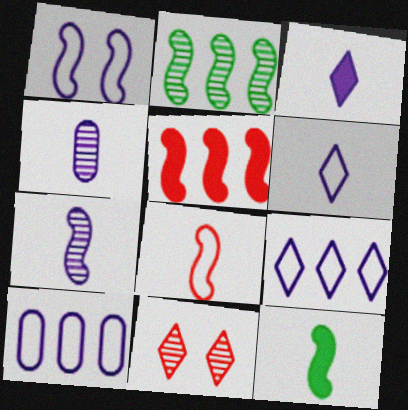[[1, 6, 10], 
[2, 4, 11], 
[7, 8, 12], 
[10, 11, 12]]